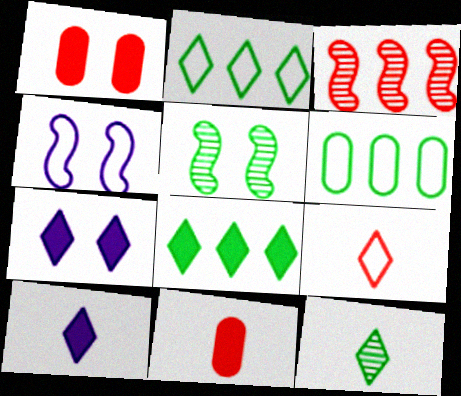[[1, 3, 9], 
[4, 6, 9], 
[9, 10, 12]]